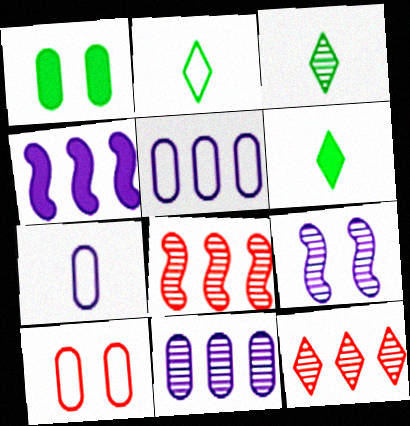[[2, 3, 6], 
[3, 4, 10]]